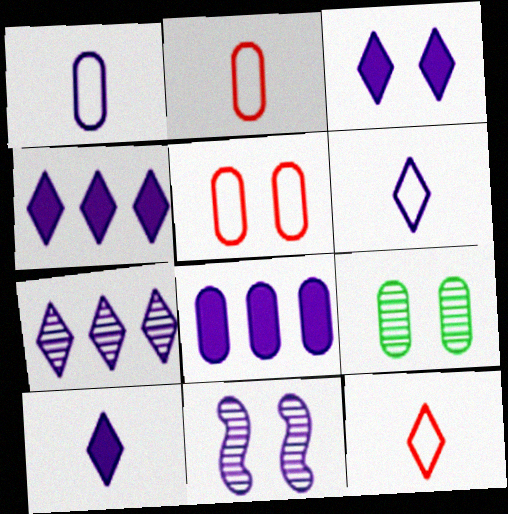[[1, 4, 11], 
[2, 8, 9], 
[3, 4, 10], 
[3, 6, 7], 
[6, 8, 11]]